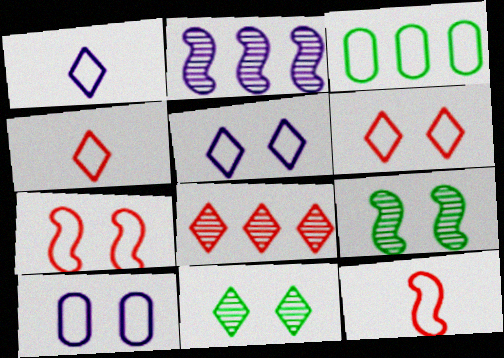[[1, 3, 7], 
[3, 5, 12]]